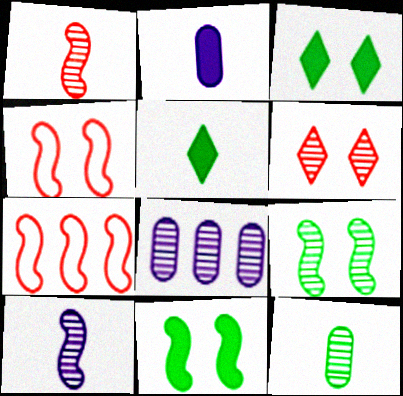[[4, 5, 8], 
[7, 10, 11]]